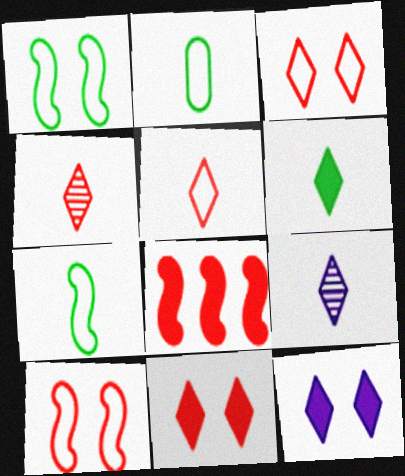[[5, 6, 9]]